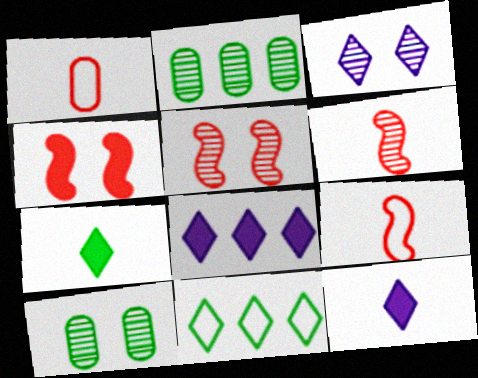[[2, 3, 6], 
[3, 5, 10], 
[8, 9, 10]]